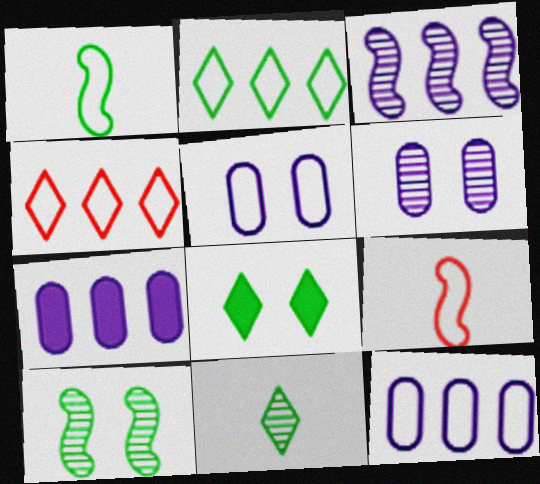[[1, 4, 5], 
[2, 5, 9], 
[2, 8, 11]]